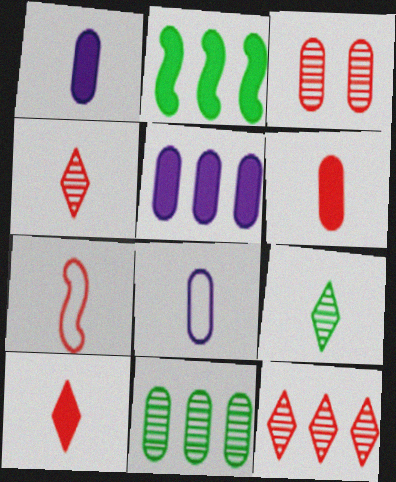[[1, 7, 9], 
[4, 6, 7]]